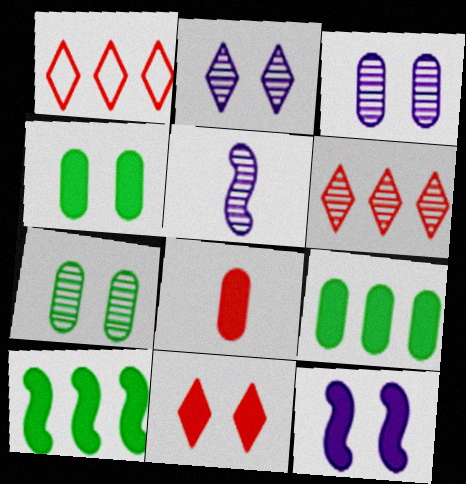[[1, 4, 5], 
[4, 11, 12], 
[5, 6, 7]]